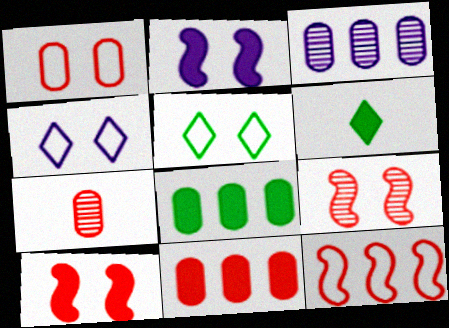[[1, 7, 11], 
[2, 6, 11]]